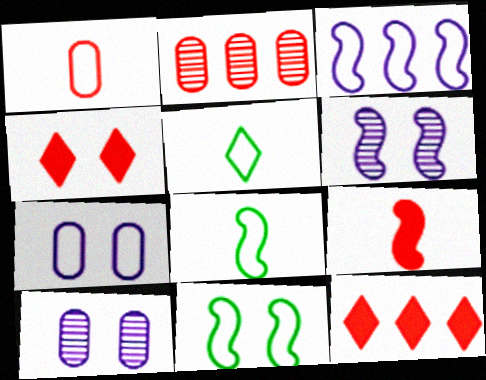[[4, 10, 11], 
[8, 10, 12]]